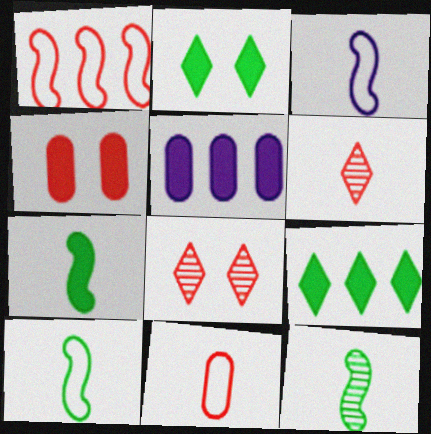[[1, 4, 6], 
[5, 8, 10], 
[7, 10, 12]]